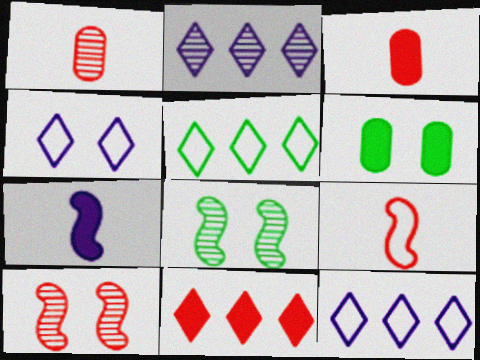[[1, 2, 8], 
[2, 5, 11], 
[2, 6, 9], 
[3, 8, 12], 
[4, 6, 10], 
[6, 7, 11]]